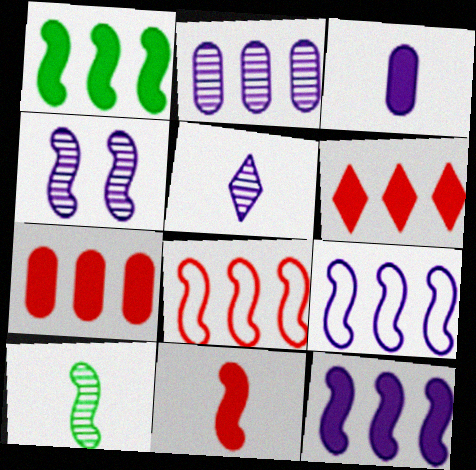[[2, 4, 5]]